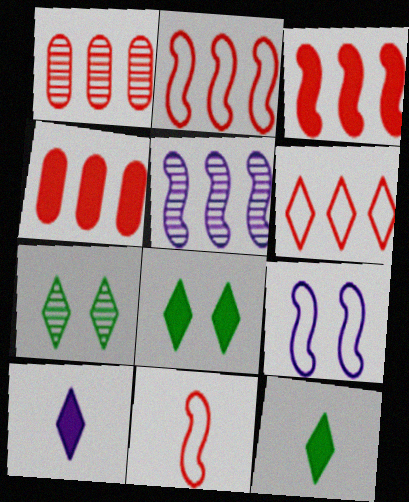[[1, 3, 6], 
[1, 9, 12], 
[6, 7, 10]]